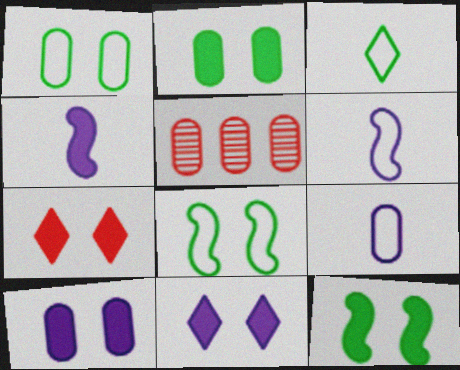[[2, 5, 9], 
[7, 10, 12]]